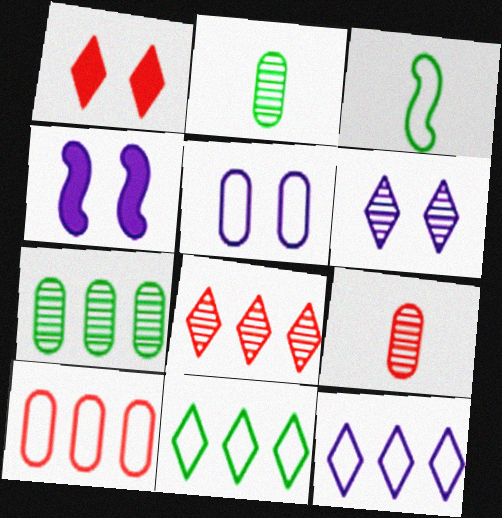[[4, 5, 6], 
[4, 9, 11]]